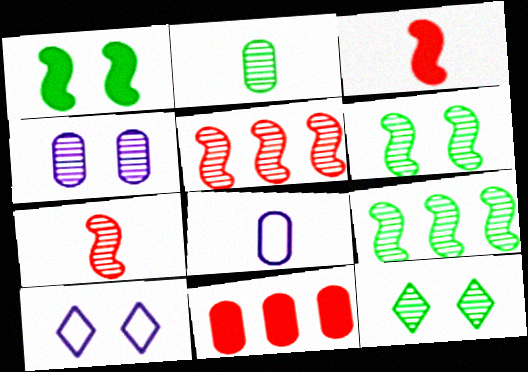[[2, 9, 12]]